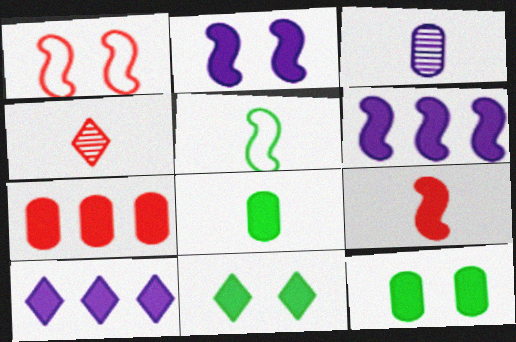[[1, 4, 7], 
[9, 10, 12]]